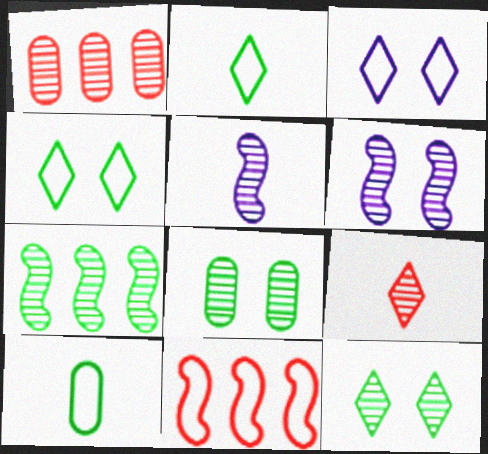[[1, 5, 12], 
[3, 10, 11]]